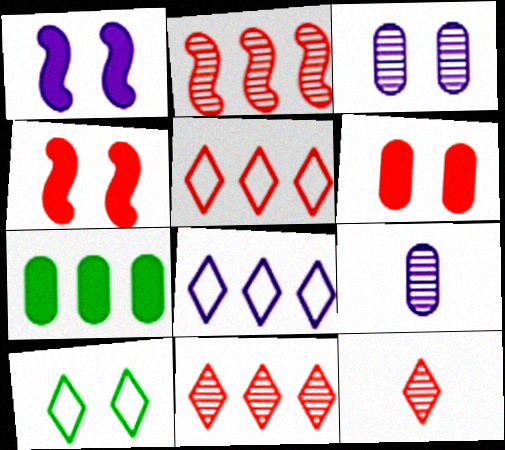[[1, 8, 9], 
[2, 7, 8], 
[3, 4, 10]]